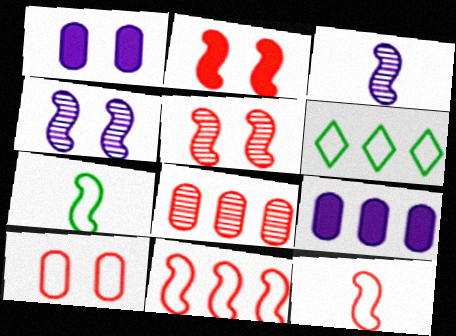[]